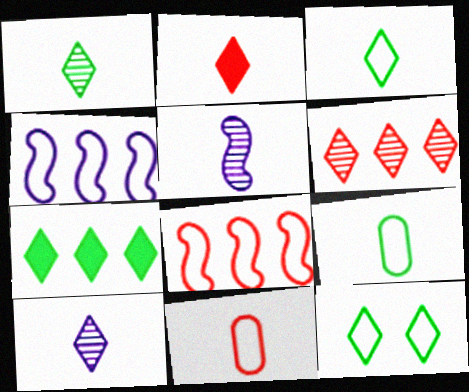[[1, 7, 12], 
[2, 3, 10], 
[2, 5, 9], 
[4, 11, 12]]